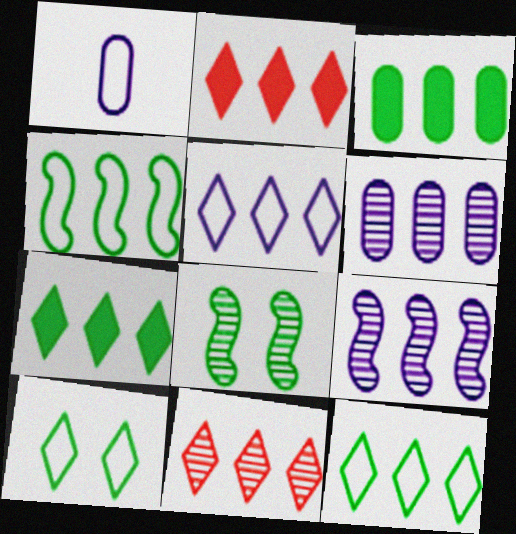[[1, 2, 8], 
[2, 4, 6], 
[5, 7, 11]]